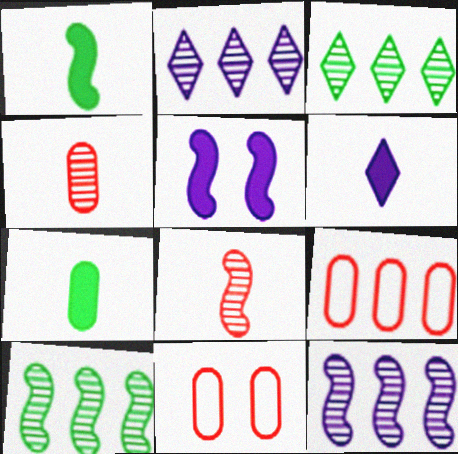[[1, 2, 11], 
[6, 10, 11]]